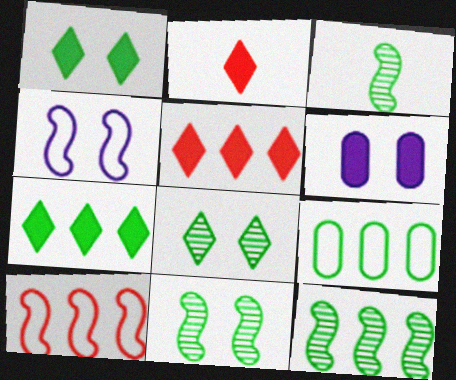[[1, 3, 9], 
[3, 11, 12], 
[7, 9, 12]]